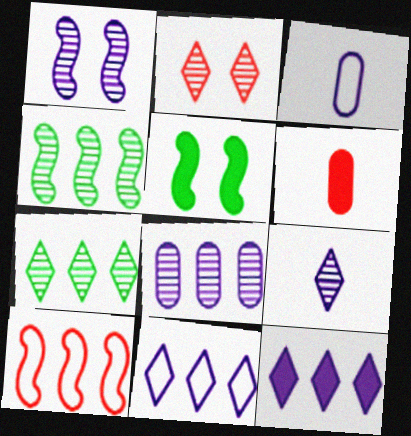[[1, 3, 12], 
[1, 8, 9], 
[2, 6, 10], 
[2, 7, 9], 
[5, 6, 12]]